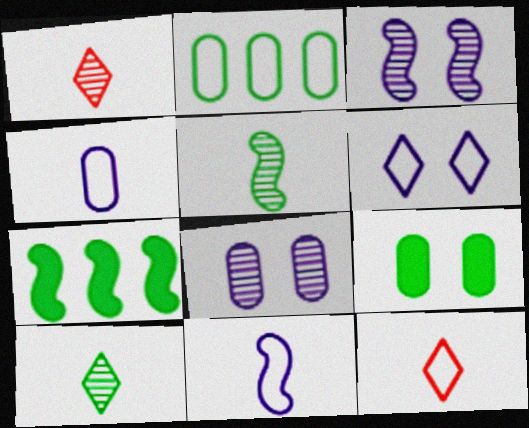[[7, 8, 12]]